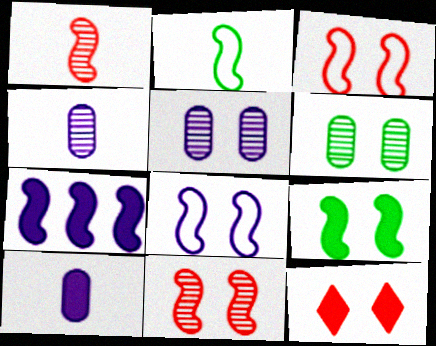[[2, 7, 11], 
[6, 8, 12], 
[8, 9, 11]]